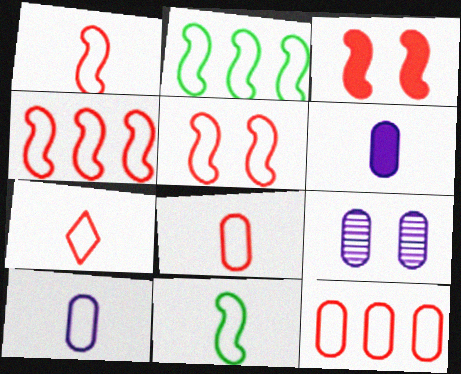[[1, 4, 5], 
[1, 7, 8], 
[5, 7, 12], 
[7, 10, 11]]